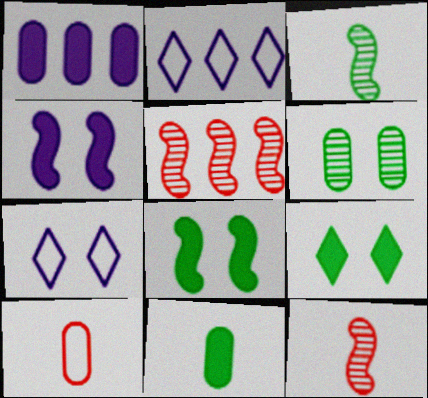[[1, 6, 10], 
[5, 7, 11]]